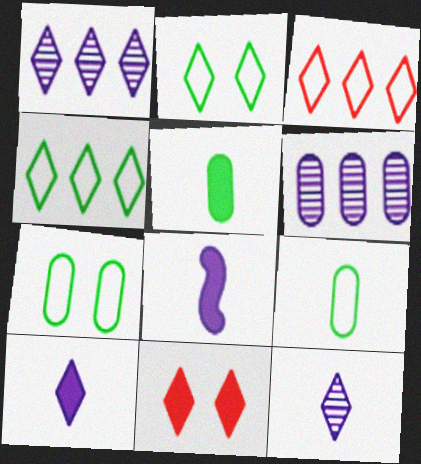[[4, 11, 12]]